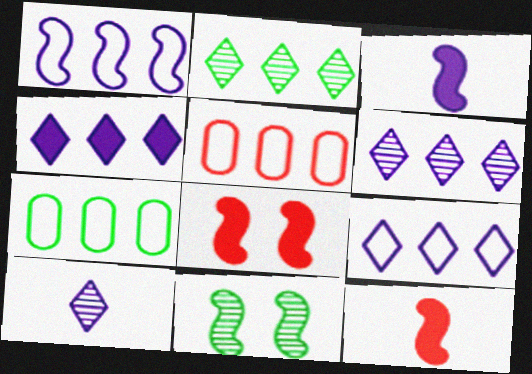[[1, 11, 12], 
[4, 6, 9], 
[7, 8, 10]]